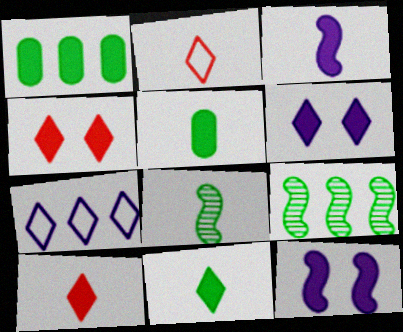[[1, 3, 4], 
[1, 10, 12], 
[3, 5, 10]]